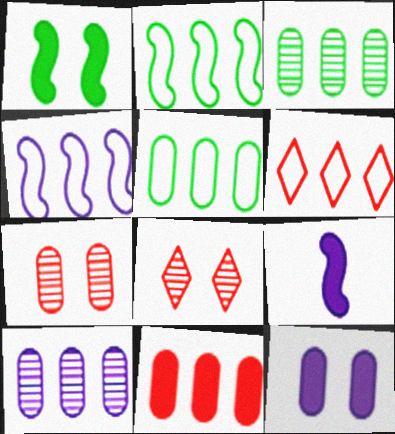[[4, 5, 6], 
[5, 8, 9], 
[5, 10, 11]]